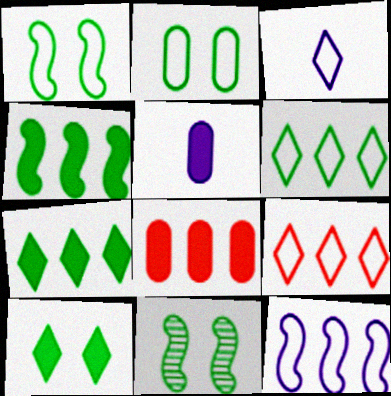[[2, 10, 11], 
[3, 8, 11], 
[5, 9, 11]]